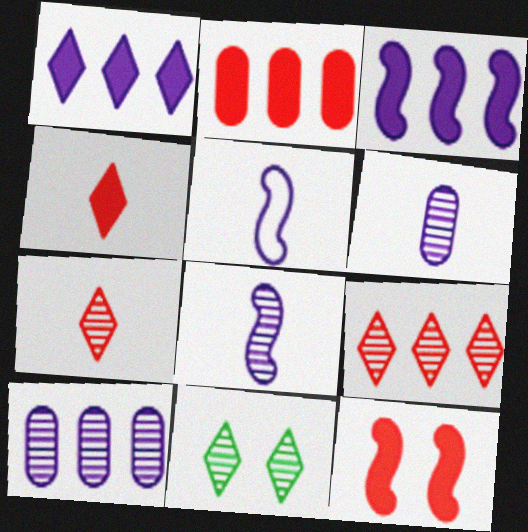[[2, 4, 12], 
[2, 5, 11]]